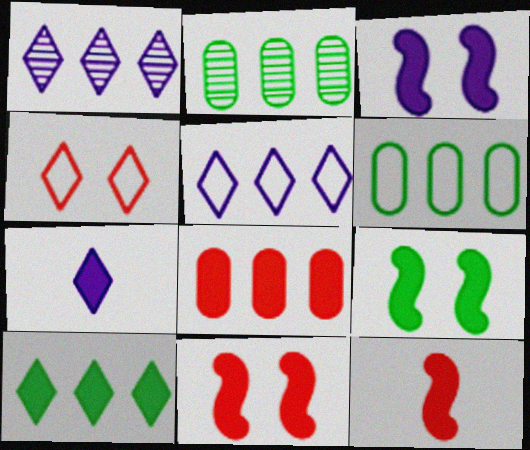[[3, 9, 11], 
[7, 8, 9]]